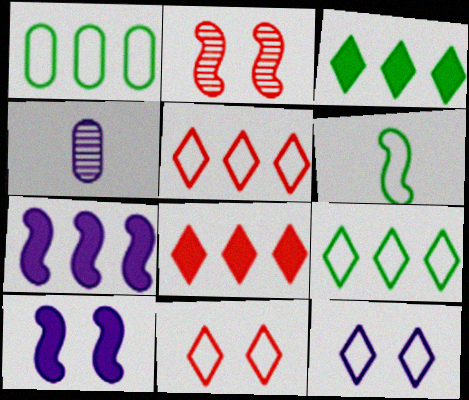[[2, 6, 7], 
[4, 7, 12]]